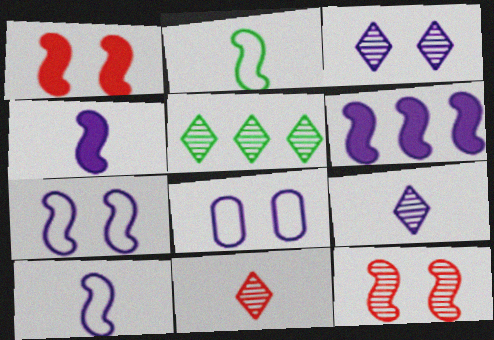[[2, 6, 12], 
[3, 5, 11], 
[6, 8, 9]]